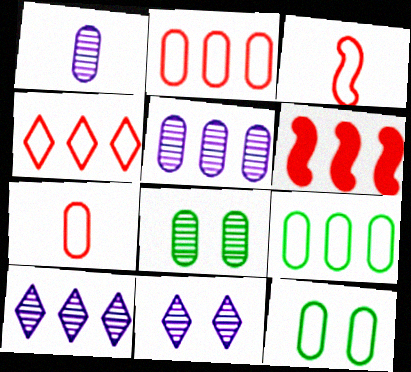[[6, 9, 10]]